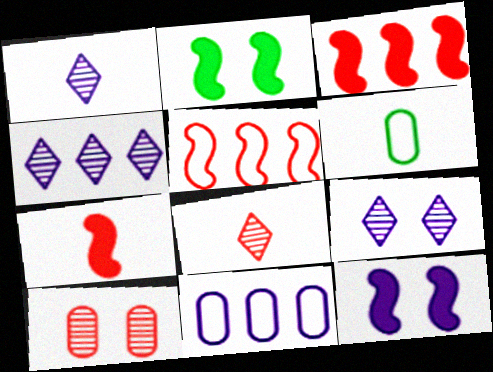[[1, 4, 9], 
[1, 6, 7], 
[1, 11, 12], 
[2, 8, 11], 
[3, 6, 9]]